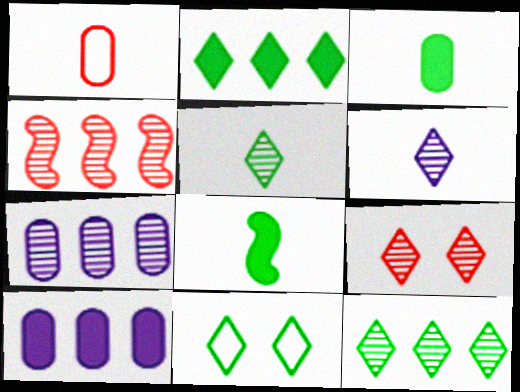[[1, 6, 8], 
[2, 5, 11], 
[4, 7, 12], 
[6, 9, 12]]